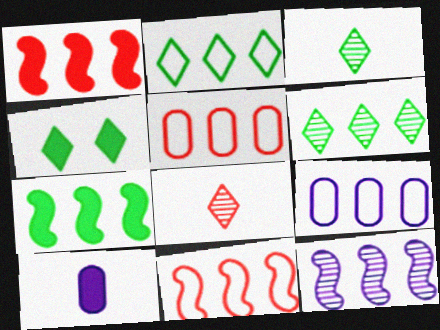[[1, 4, 10], 
[1, 6, 9], 
[2, 3, 4], 
[2, 9, 11], 
[7, 11, 12]]